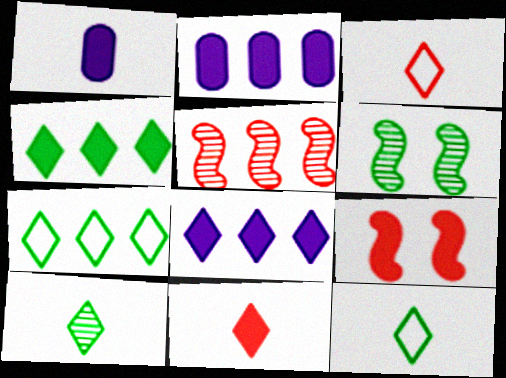[[1, 4, 9], 
[2, 3, 6], 
[2, 5, 7]]